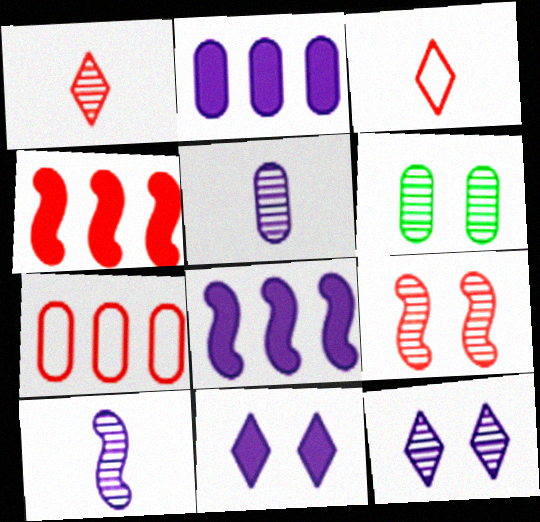[[3, 6, 8], 
[6, 9, 12]]